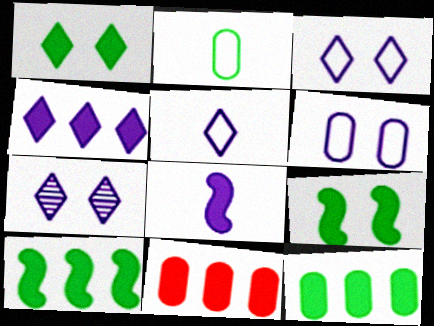[[1, 8, 11], 
[4, 5, 7], 
[4, 10, 11]]